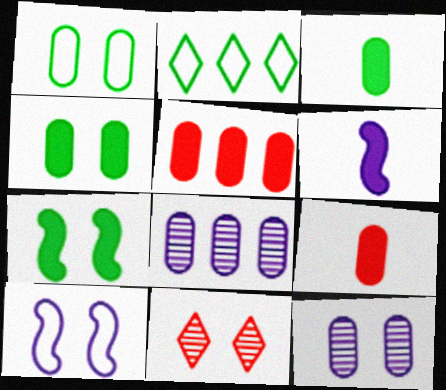[[1, 8, 9], 
[4, 10, 11]]